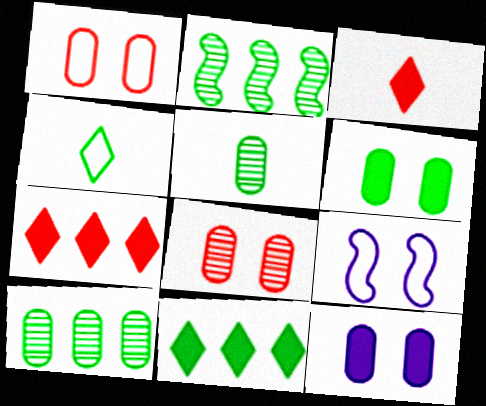[[2, 4, 6], 
[3, 9, 10], 
[5, 7, 9]]